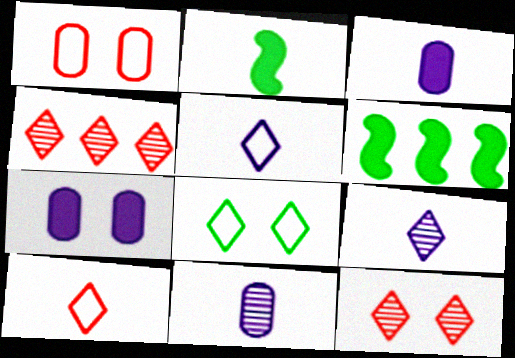[[1, 6, 9], 
[2, 10, 11]]